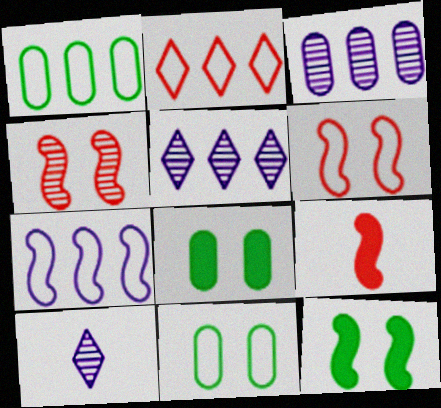[[1, 2, 7], 
[5, 9, 11]]